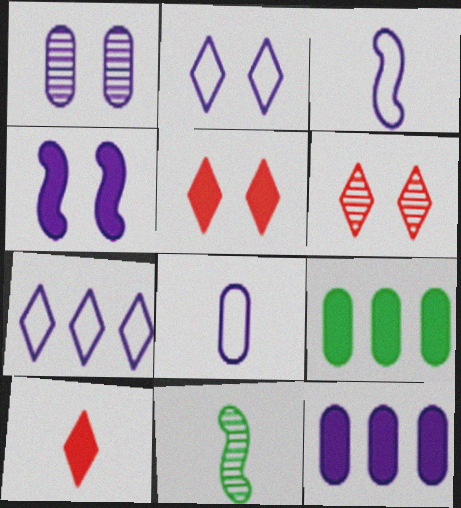[[1, 2, 4], 
[1, 8, 12], 
[3, 6, 9], 
[4, 9, 10], 
[8, 10, 11]]